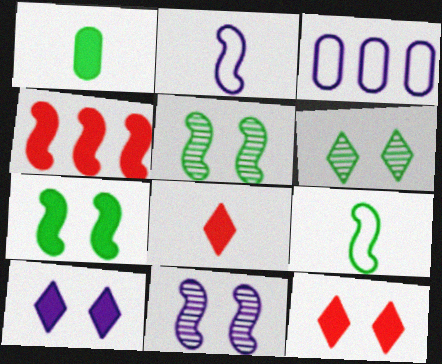[[1, 4, 10], 
[2, 4, 5], 
[3, 5, 8], 
[4, 9, 11]]